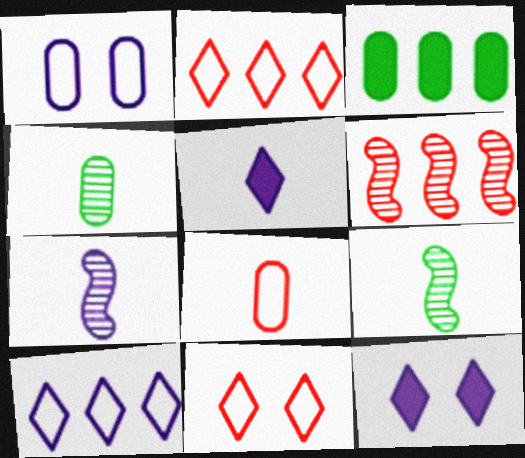[[3, 6, 10], 
[3, 7, 11], 
[5, 8, 9]]